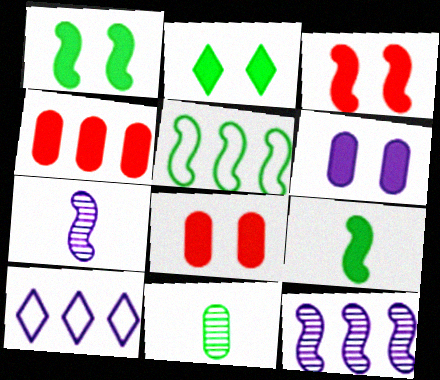[[2, 3, 6], 
[2, 5, 11], 
[3, 5, 7], 
[3, 10, 11], 
[6, 7, 10]]